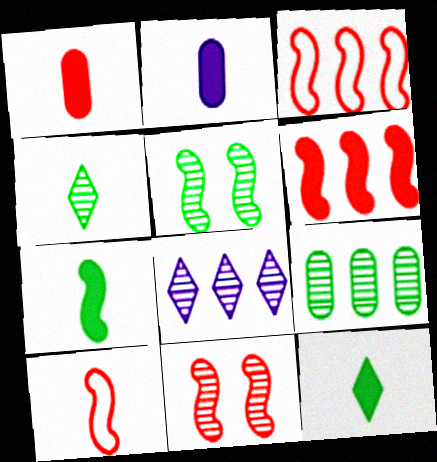[[2, 4, 10], 
[4, 5, 9], 
[6, 10, 11]]